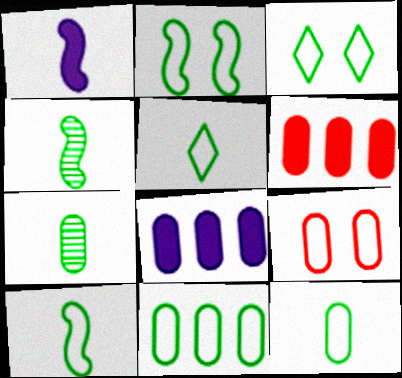[[2, 5, 11], 
[3, 10, 11], 
[5, 10, 12], 
[7, 8, 9]]